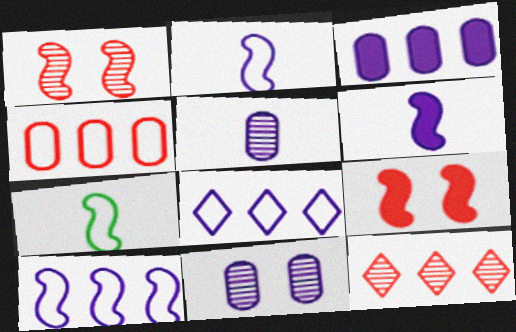[[6, 8, 11]]